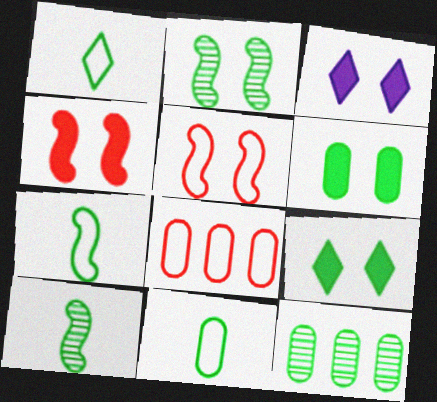[[1, 7, 11], 
[3, 4, 6], 
[3, 8, 10], 
[6, 11, 12], 
[7, 9, 12]]